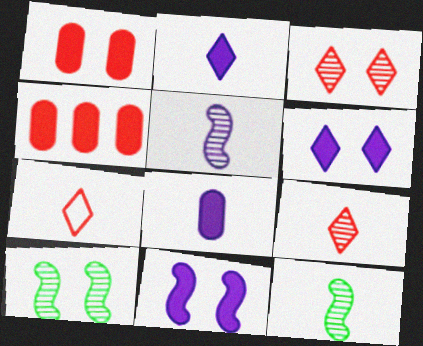[[7, 8, 12]]